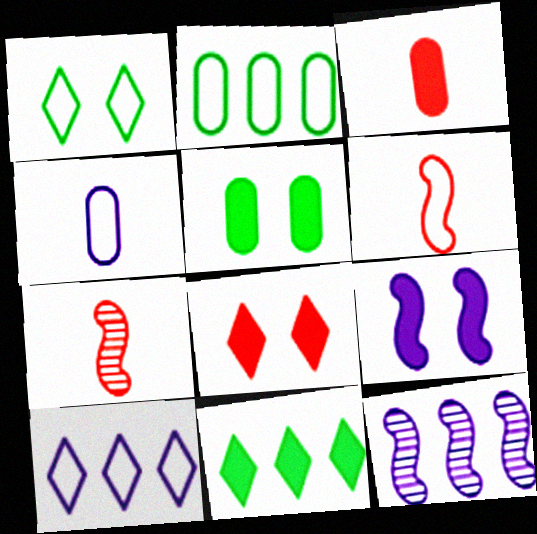[[1, 3, 12], 
[3, 9, 11], 
[5, 7, 10], 
[5, 8, 9]]